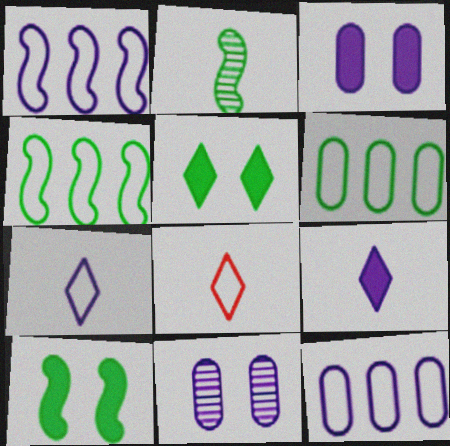[[1, 9, 11], 
[2, 4, 10], 
[2, 5, 6]]